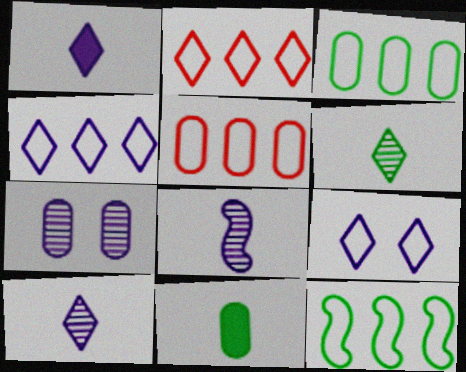[[4, 5, 12], 
[5, 7, 11]]